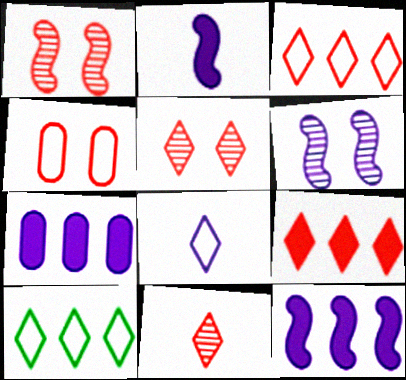[[6, 7, 8]]